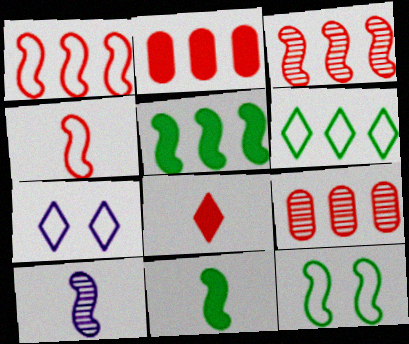[[4, 10, 11], 
[7, 9, 11]]